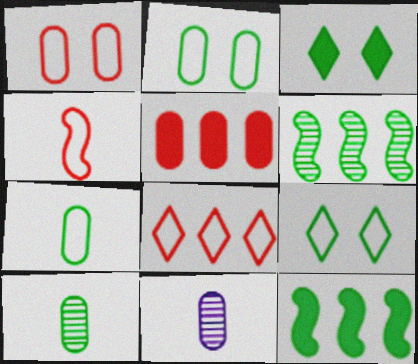[[1, 4, 8], 
[2, 5, 11], 
[3, 6, 7], 
[9, 10, 12]]